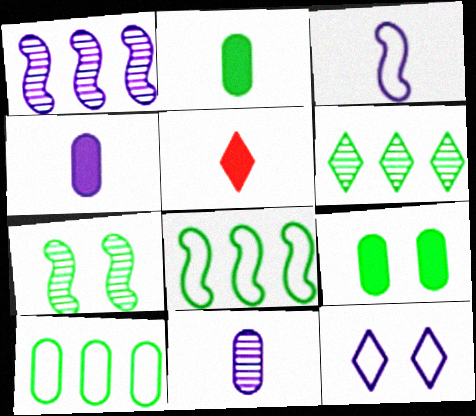[[1, 4, 12], 
[5, 6, 12]]